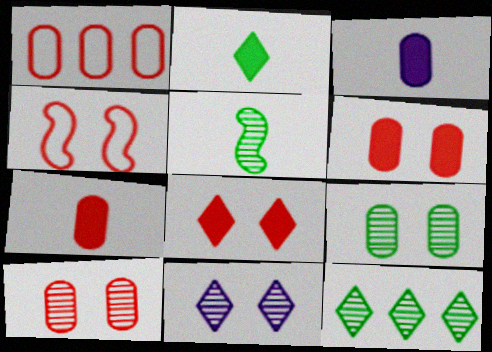[[1, 3, 9], 
[1, 7, 10], 
[3, 4, 12], 
[4, 8, 10], 
[5, 9, 12]]